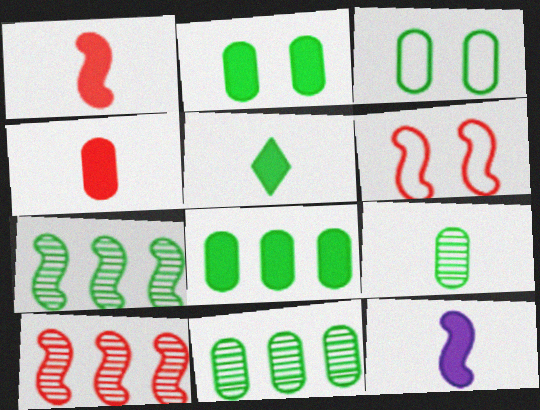[[1, 6, 10], 
[3, 5, 7], 
[3, 8, 9], 
[4, 5, 12], 
[6, 7, 12]]